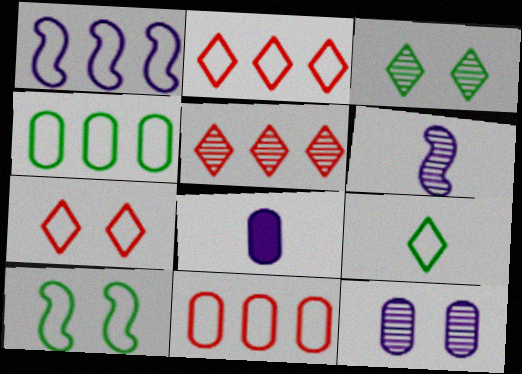[[1, 2, 4], 
[4, 9, 10], 
[5, 8, 10]]